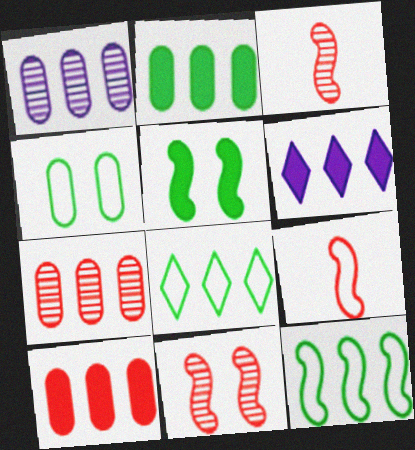[[3, 4, 6], 
[6, 7, 12]]